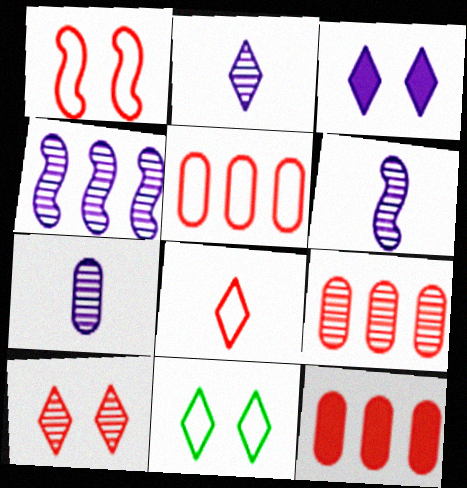[[1, 5, 8], 
[2, 6, 7], 
[3, 10, 11], 
[5, 9, 12], 
[6, 11, 12]]